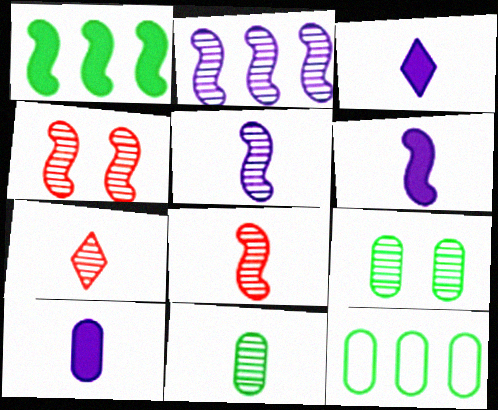[[2, 7, 9], 
[3, 4, 12], 
[3, 6, 10], 
[5, 7, 11]]